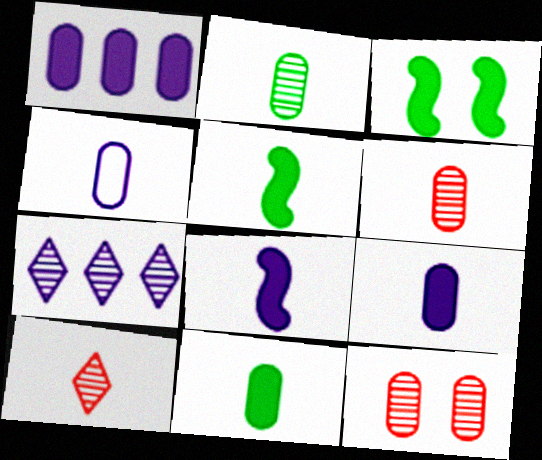[[4, 5, 10], 
[4, 6, 11]]